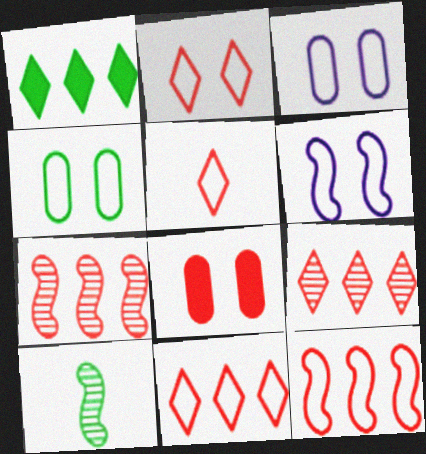[[1, 4, 10], 
[2, 4, 6], 
[2, 5, 11], 
[5, 7, 8]]